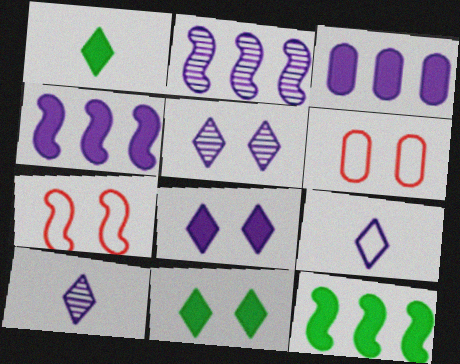[[1, 2, 6], 
[6, 10, 12]]